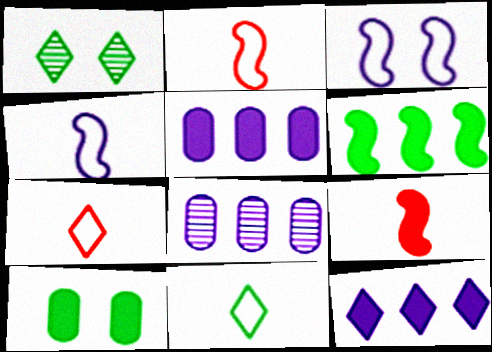[[1, 2, 5], 
[1, 7, 12], 
[9, 10, 12]]